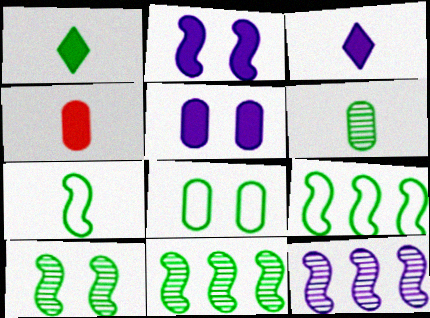[[1, 6, 7], 
[1, 8, 11]]